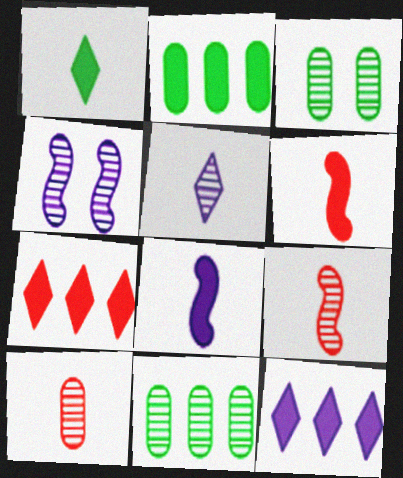[]